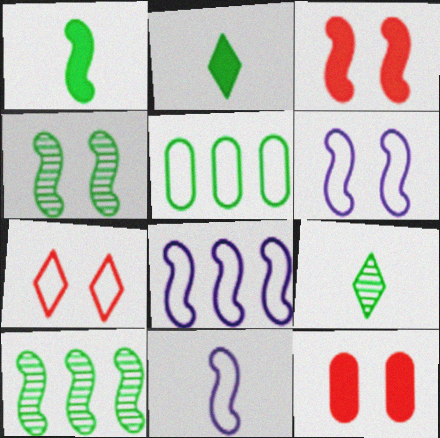[[2, 4, 5], 
[3, 4, 6], 
[3, 10, 11], 
[5, 7, 11], 
[6, 8, 11], 
[8, 9, 12]]